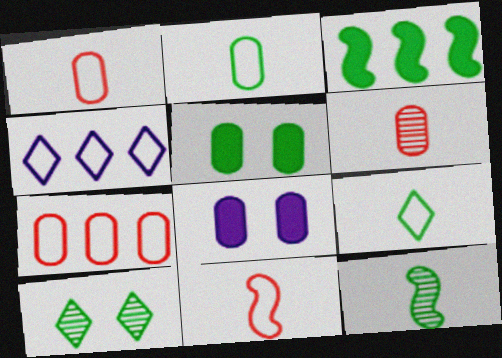[[2, 3, 10]]